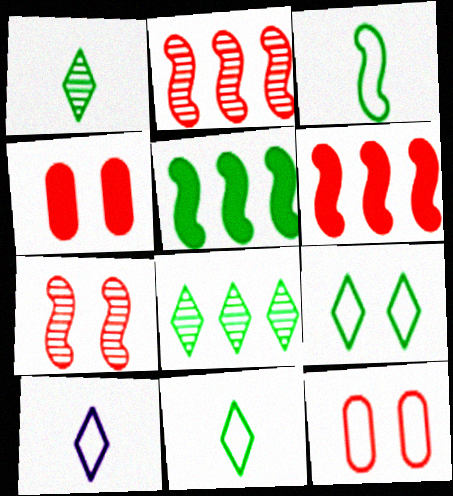[]